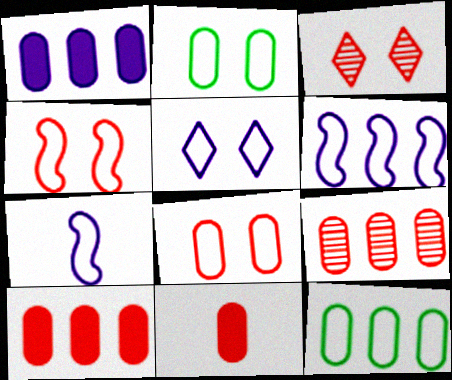[[1, 9, 12], 
[2, 4, 5], 
[8, 9, 11]]